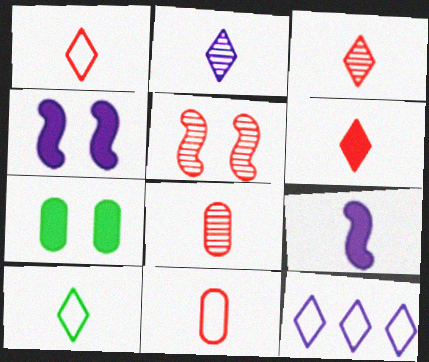[[1, 3, 6], 
[2, 6, 10], 
[8, 9, 10]]